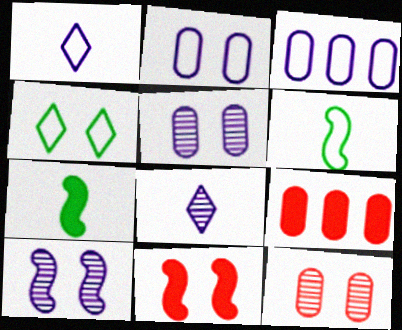[[4, 5, 11]]